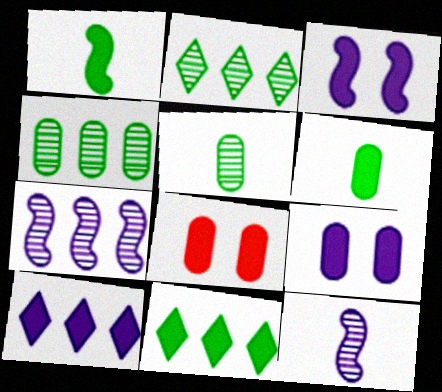[[1, 8, 10]]